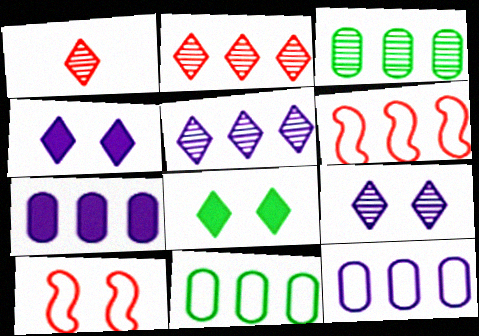[]